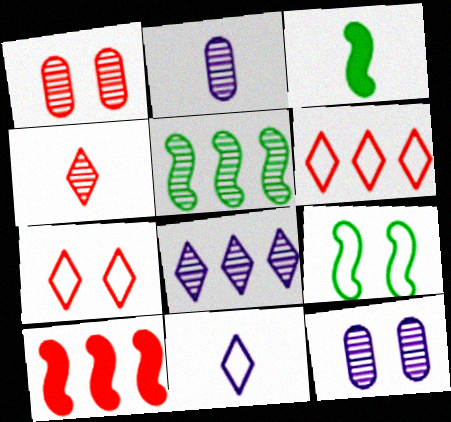[[3, 5, 9], 
[3, 6, 12], 
[4, 5, 12]]